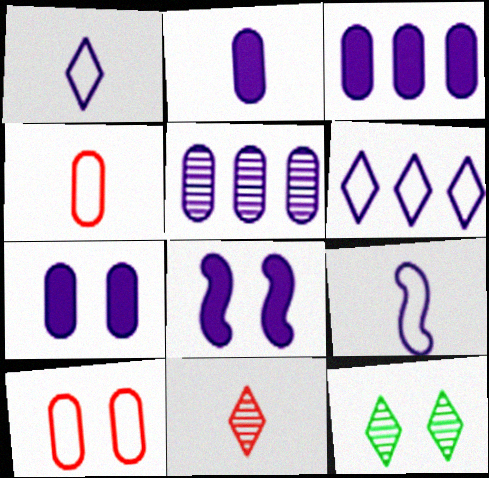[[1, 5, 8], 
[2, 3, 7], 
[8, 10, 12]]